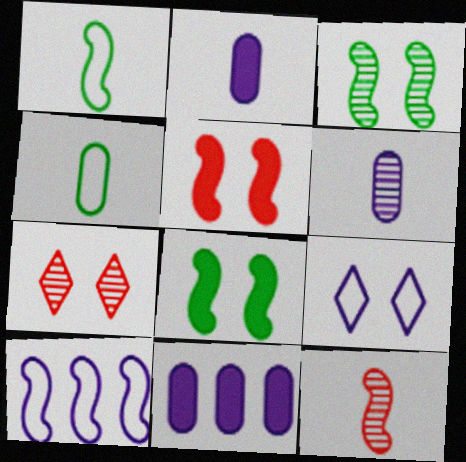[[1, 7, 11], 
[8, 10, 12]]